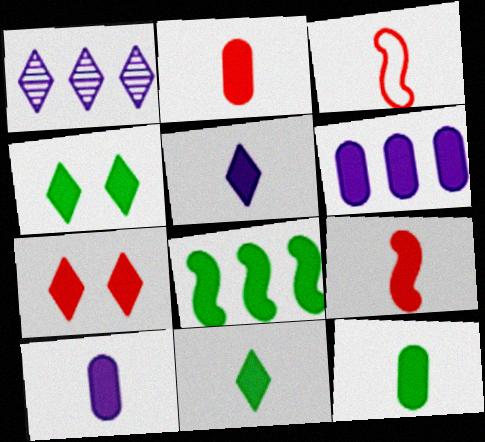[[2, 10, 12], 
[4, 6, 9], 
[4, 8, 12], 
[5, 9, 12], 
[7, 8, 10], 
[9, 10, 11]]